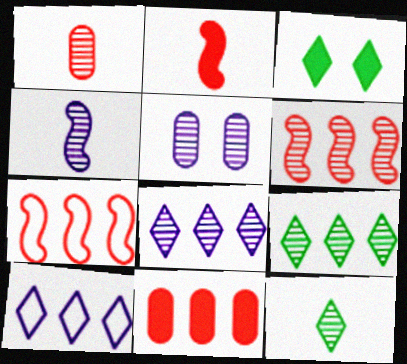[[1, 4, 12], 
[4, 5, 8], 
[5, 6, 12]]